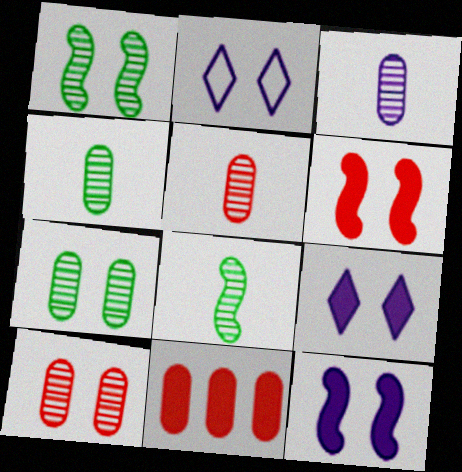[[2, 6, 7], 
[2, 8, 11], 
[3, 4, 5]]